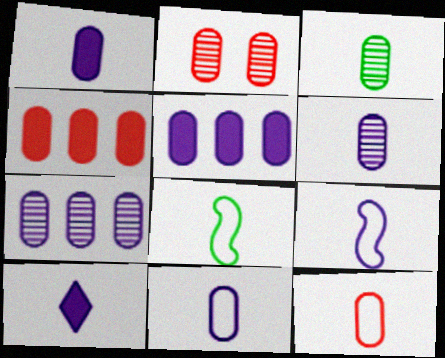[[1, 3, 12], 
[1, 6, 11], 
[2, 3, 7], 
[2, 4, 12], 
[6, 9, 10]]